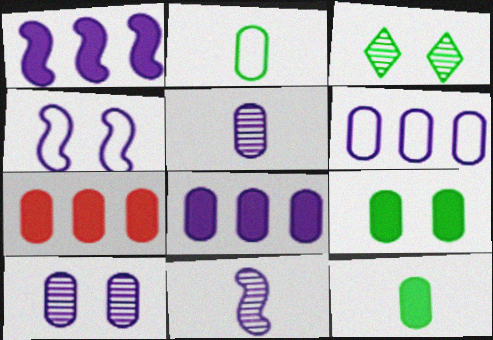[[1, 4, 11], 
[2, 7, 10]]